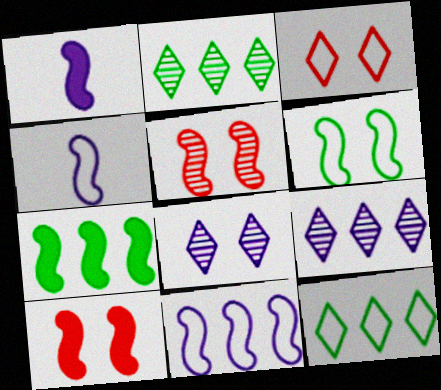[[1, 7, 10], 
[4, 5, 7]]